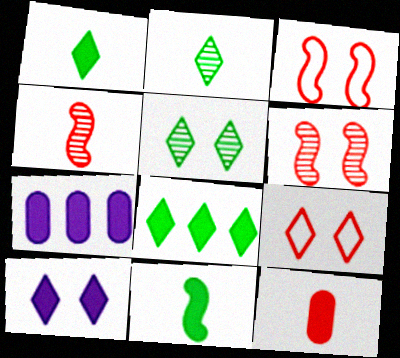[[2, 3, 7], 
[5, 9, 10]]